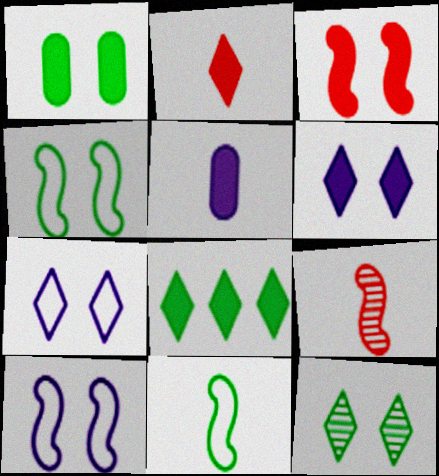[[1, 3, 6], 
[1, 4, 12], 
[2, 6, 8], 
[3, 5, 8]]